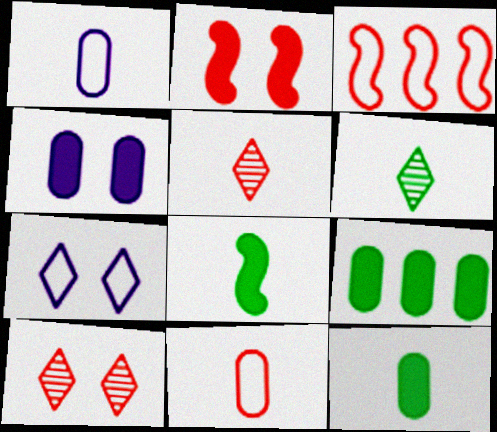[[1, 5, 8], 
[3, 4, 6]]